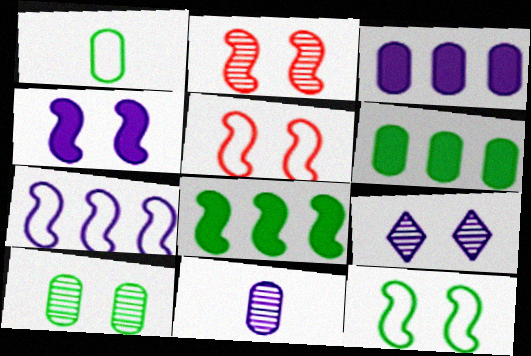[[1, 6, 10], 
[2, 4, 12], 
[2, 9, 10]]